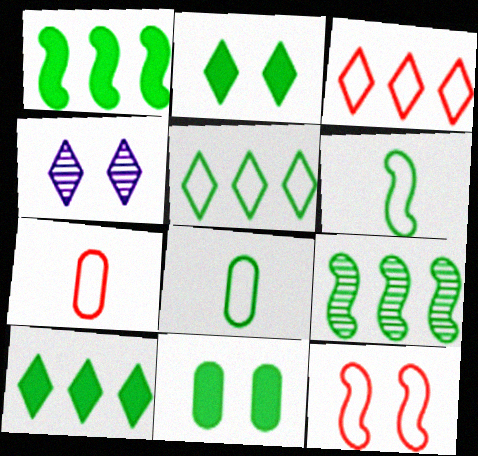[[1, 4, 7], 
[2, 8, 9], 
[3, 7, 12], 
[4, 11, 12]]